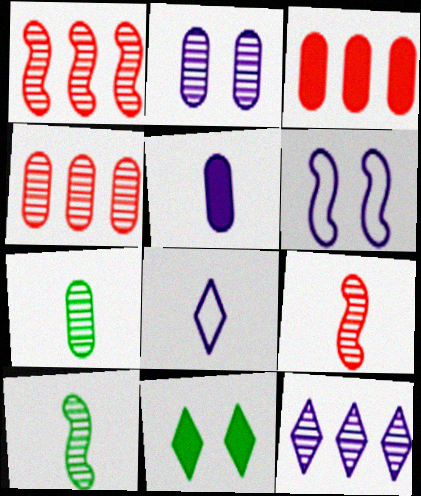[[2, 4, 7], 
[5, 6, 12]]